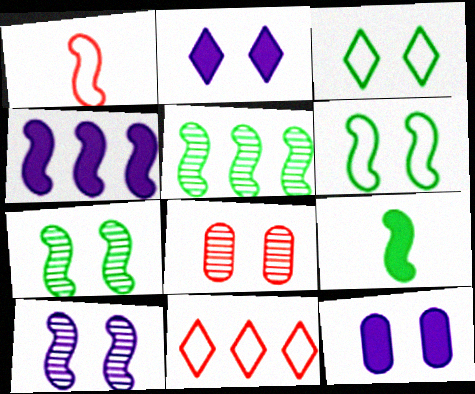[[1, 4, 7], 
[2, 6, 8], 
[5, 6, 9]]